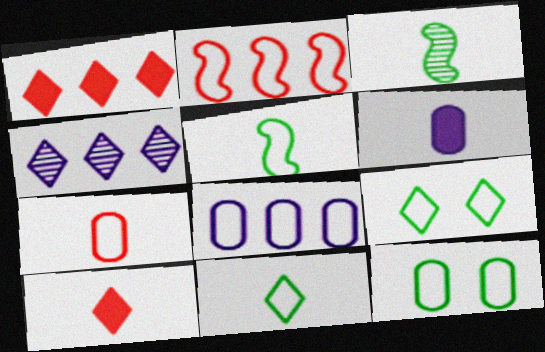[[4, 9, 10], 
[7, 8, 12]]